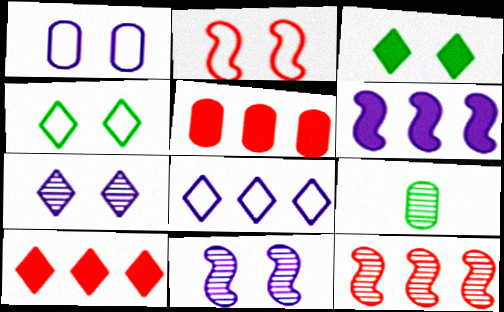[[1, 2, 4], 
[1, 5, 9], 
[7, 9, 12]]